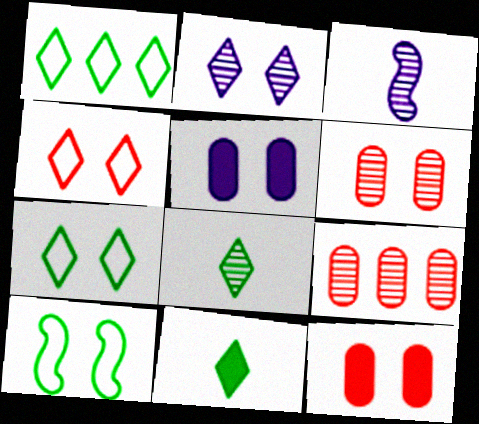[[1, 3, 12], 
[2, 10, 12]]